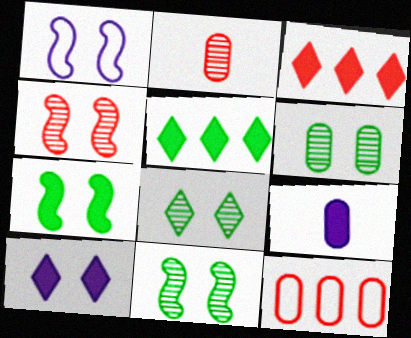[[1, 2, 5], 
[1, 4, 7], 
[3, 7, 9], 
[6, 8, 11], 
[6, 9, 12]]